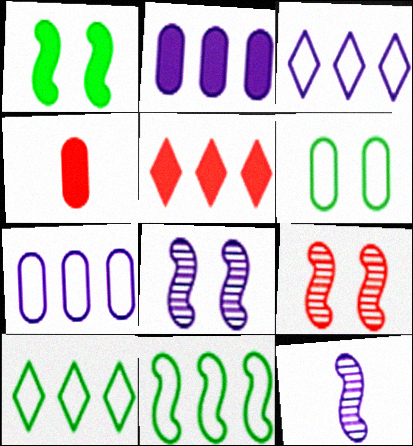[[4, 8, 10], 
[5, 6, 12]]